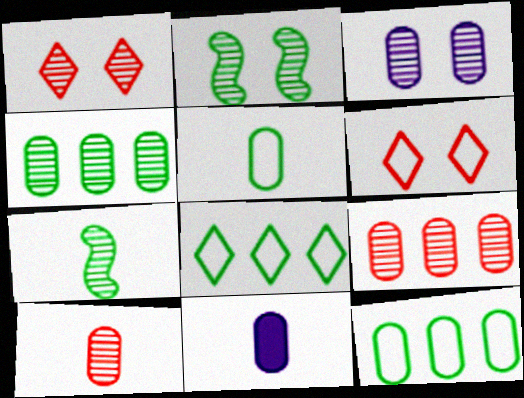[[1, 2, 3], 
[3, 4, 10], 
[5, 10, 11]]